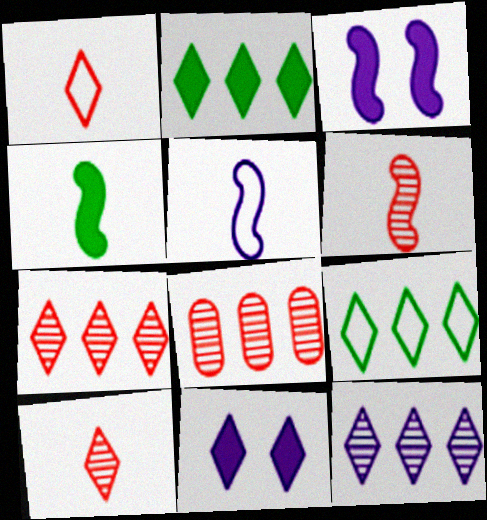[[4, 5, 6], 
[9, 10, 11]]